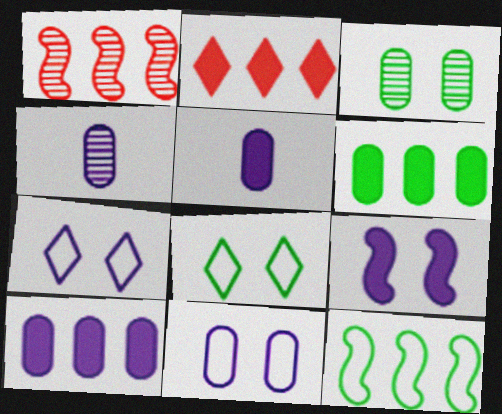[[1, 5, 8], 
[4, 10, 11]]